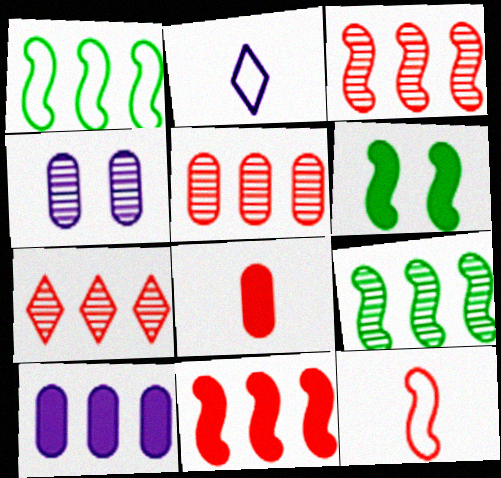[[1, 7, 10], 
[2, 5, 6], 
[3, 5, 7]]